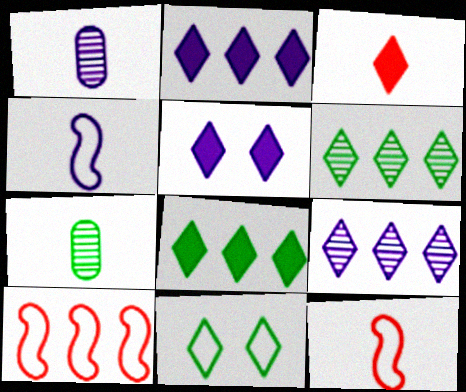[[3, 4, 7], 
[3, 5, 8], 
[3, 9, 11], 
[5, 7, 10]]